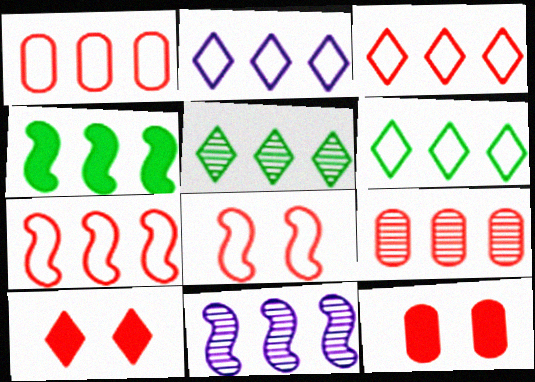[[1, 3, 7], 
[2, 3, 6], 
[2, 4, 9], 
[4, 7, 11], 
[5, 9, 11]]